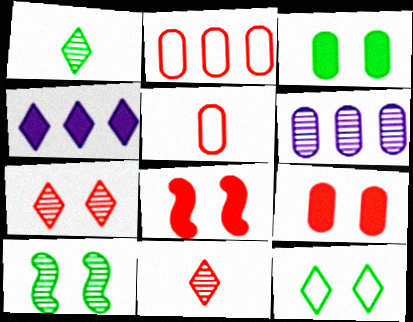[[2, 8, 11], 
[3, 5, 6], 
[3, 10, 12], 
[4, 5, 10], 
[4, 11, 12], 
[6, 10, 11]]